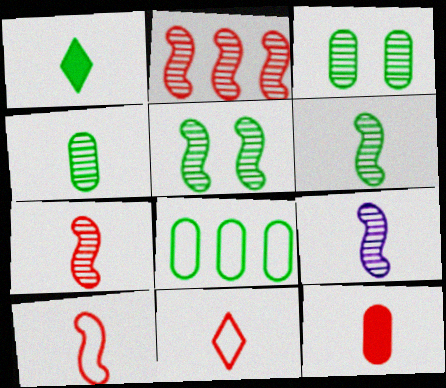[[1, 5, 8], 
[2, 5, 9], 
[6, 7, 9], 
[7, 11, 12]]